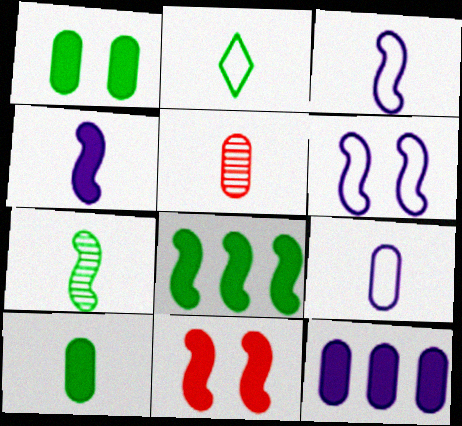[[2, 4, 5], 
[2, 7, 10], 
[4, 8, 11], 
[5, 9, 10]]